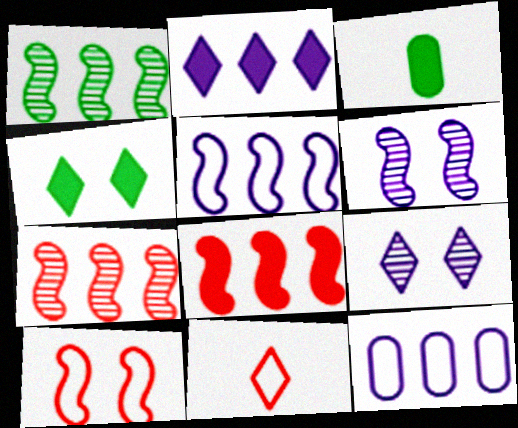[[1, 5, 8]]